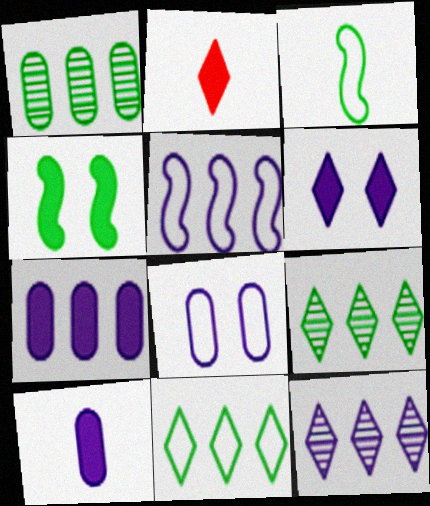[[2, 4, 7], 
[5, 7, 12]]